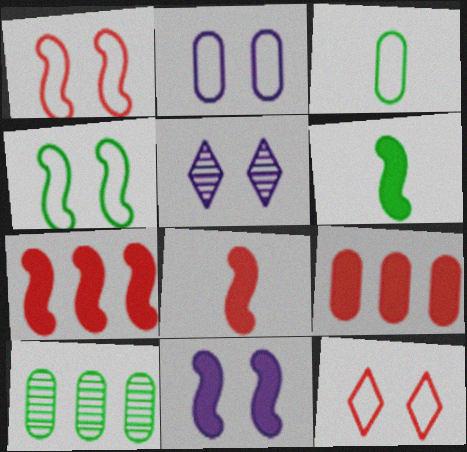[[2, 4, 12], 
[2, 5, 11], 
[3, 5, 7], 
[6, 7, 11]]